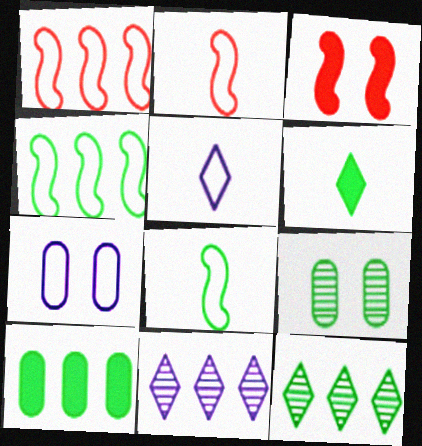[[1, 10, 11], 
[4, 6, 9], 
[4, 10, 12]]